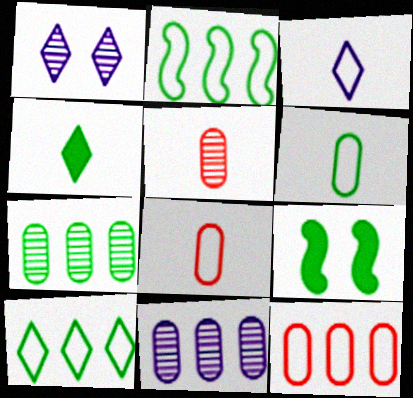[]